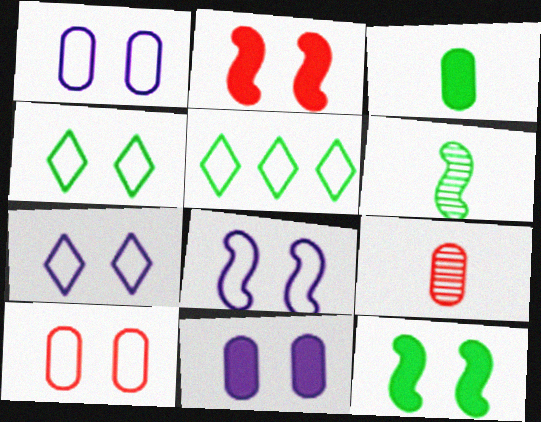[[1, 7, 8], 
[4, 8, 10]]